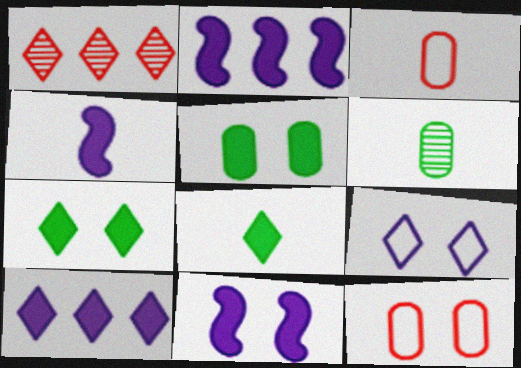[[1, 8, 9], 
[2, 4, 11]]